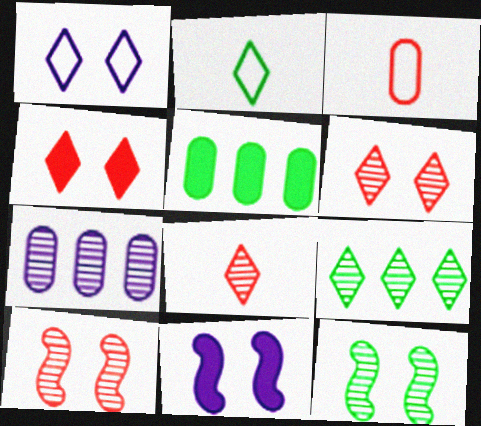[[2, 5, 12], 
[3, 9, 11], 
[7, 8, 12]]